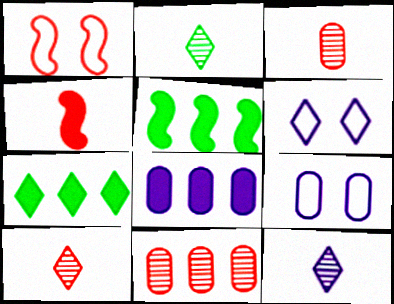[[1, 2, 8], 
[2, 10, 12], 
[3, 5, 6], 
[5, 9, 10], 
[6, 7, 10]]